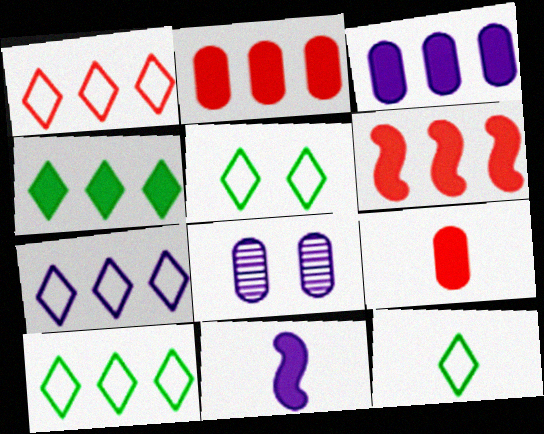[[1, 7, 10], 
[3, 4, 6], 
[5, 10, 12], 
[6, 8, 12], 
[7, 8, 11]]